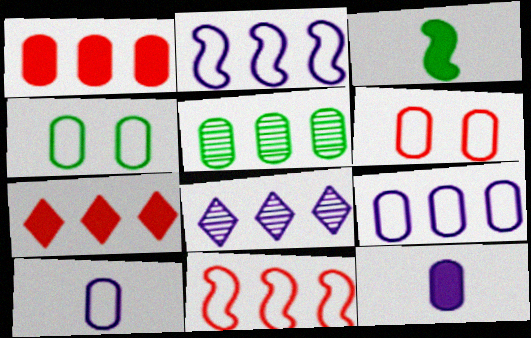[[1, 5, 9], 
[2, 5, 7], 
[3, 6, 8], 
[5, 6, 12]]